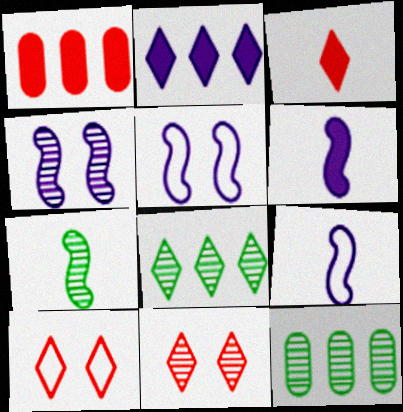[[3, 5, 12], 
[6, 10, 12]]